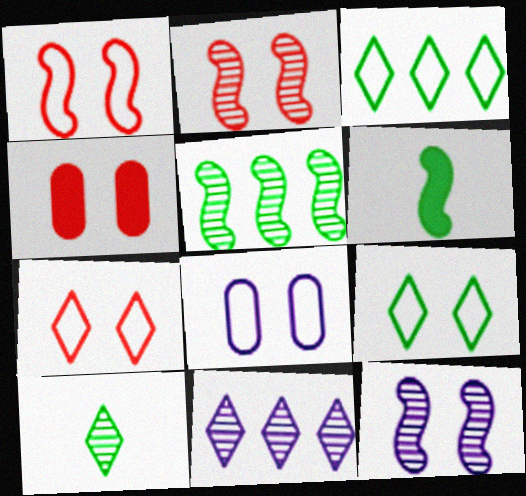[[1, 8, 9], 
[2, 4, 7], 
[4, 9, 12]]